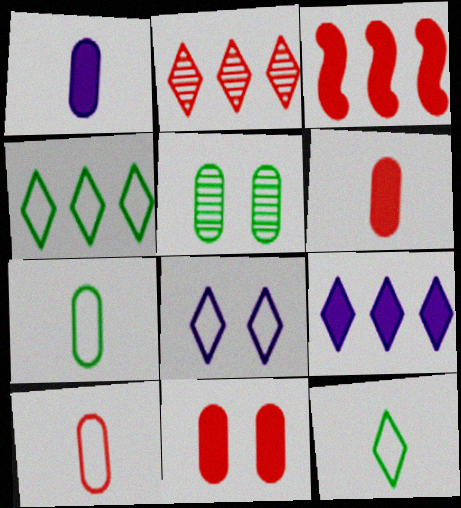[[2, 4, 9]]